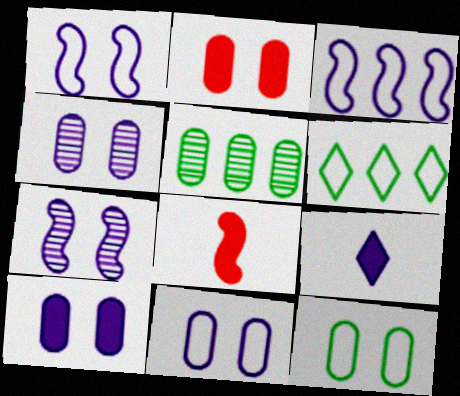[[2, 4, 12], 
[3, 4, 9], 
[4, 6, 8], 
[4, 10, 11]]